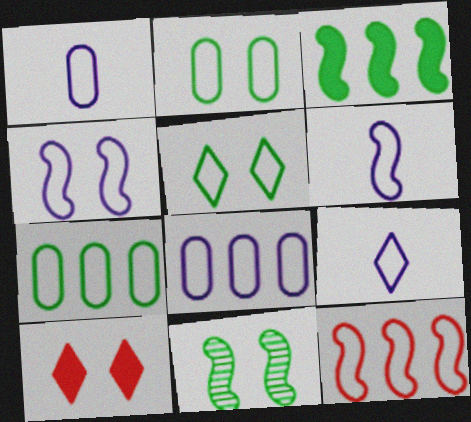[[1, 5, 12], 
[1, 6, 9], 
[2, 9, 12], 
[4, 8, 9]]